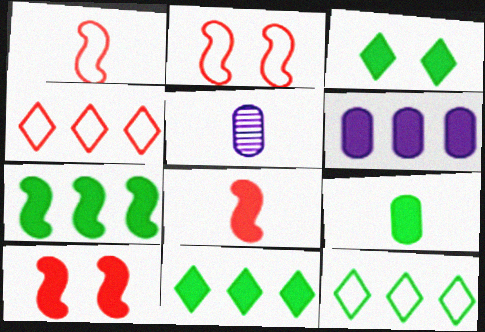[[2, 5, 11], 
[3, 6, 8], 
[3, 7, 9], 
[5, 10, 12]]